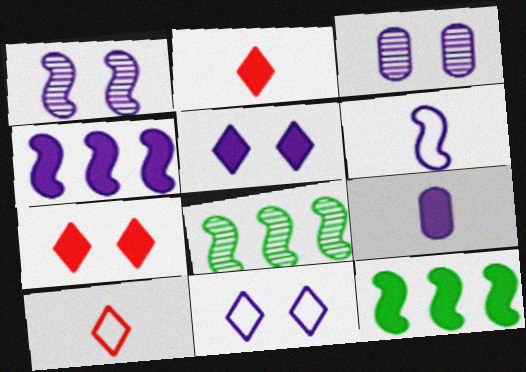[[1, 4, 6], 
[3, 10, 12], 
[4, 5, 9], 
[7, 9, 12]]